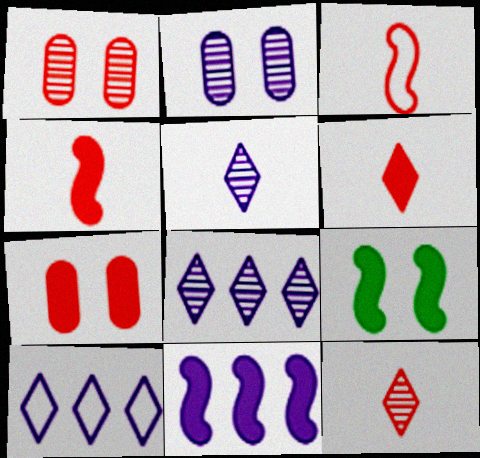[[4, 9, 11]]